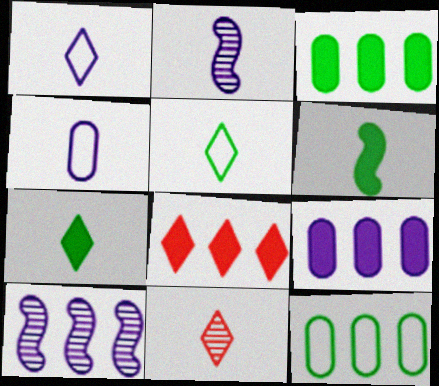[[1, 7, 11], 
[4, 6, 11], 
[8, 10, 12]]